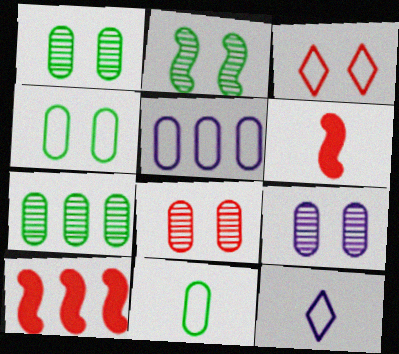[[1, 8, 9], 
[1, 10, 12]]